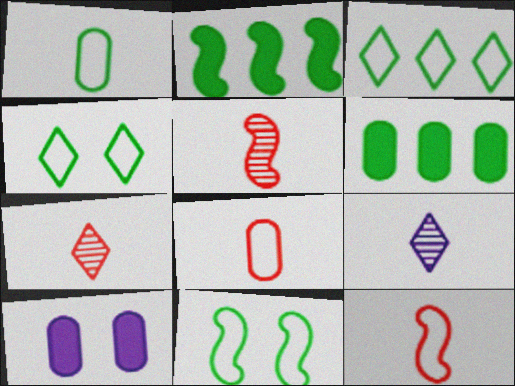[[1, 3, 11], 
[3, 5, 10]]